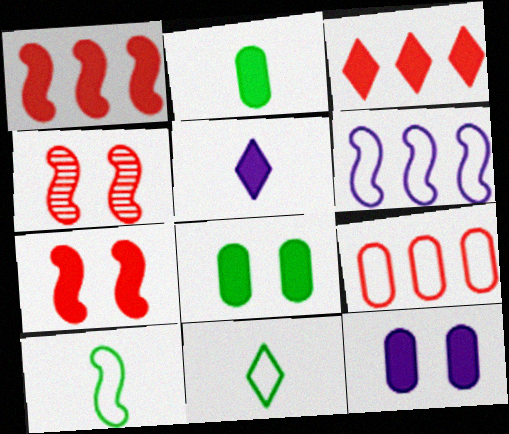[[1, 5, 8]]